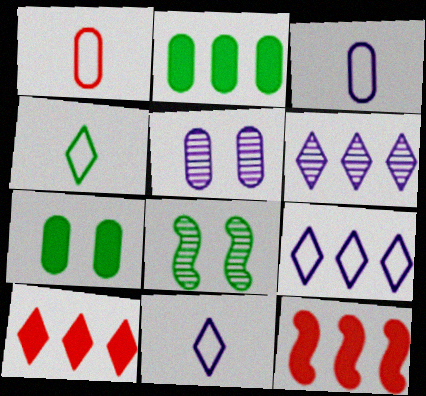[[1, 2, 5], 
[2, 4, 8], 
[3, 8, 10], 
[4, 5, 12]]